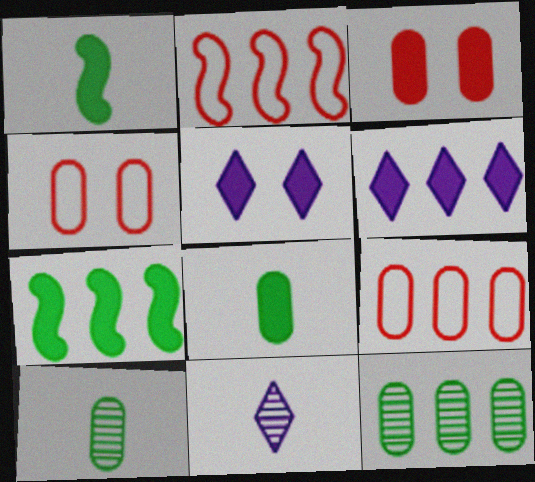[[1, 3, 6], 
[2, 5, 10], 
[2, 6, 12], 
[4, 7, 11]]